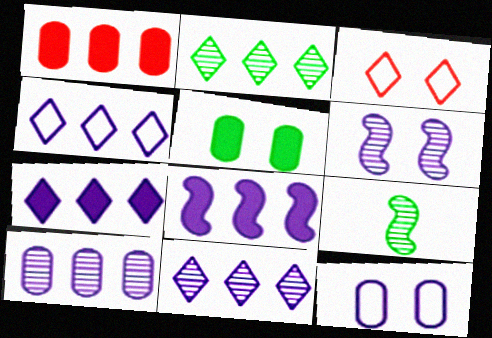[[3, 5, 6], 
[4, 7, 11], 
[4, 8, 10]]